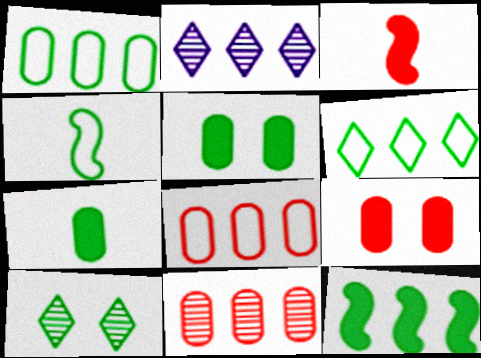[[2, 4, 9], 
[2, 8, 12]]